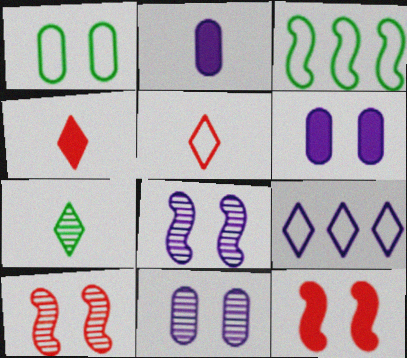[[2, 8, 9], 
[3, 4, 11]]